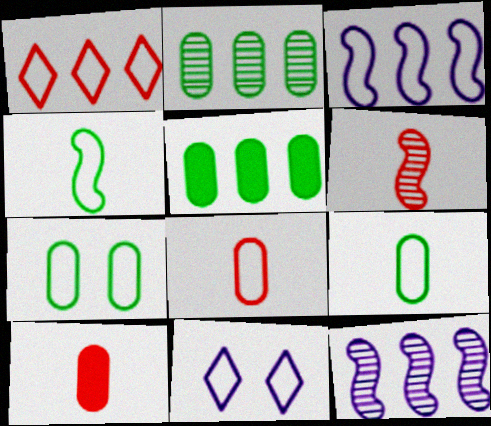[[1, 5, 12], 
[5, 6, 11]]